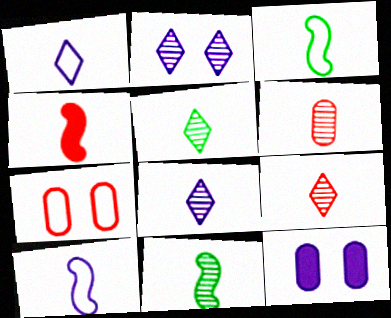[[4, 10, 11], 
[5, 8, 9], 
[6, 8, 11]]